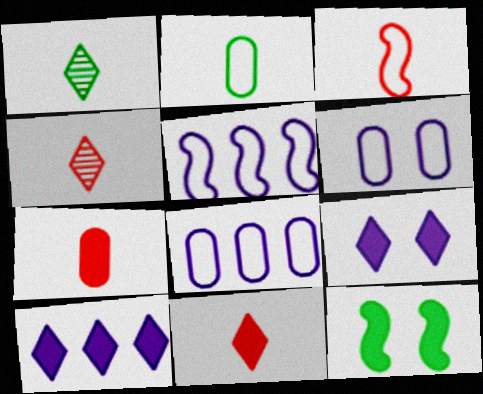[[3, 4, 7], 
[4, 8, 12], 
[7, 10, 12]]